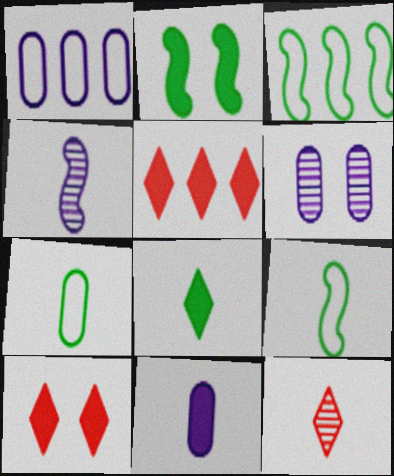[[1, 2, 12], 
[1, 6, 11], 
[2, 5, 11], 
[5, 6, 9], 
[9, 11, 12]]